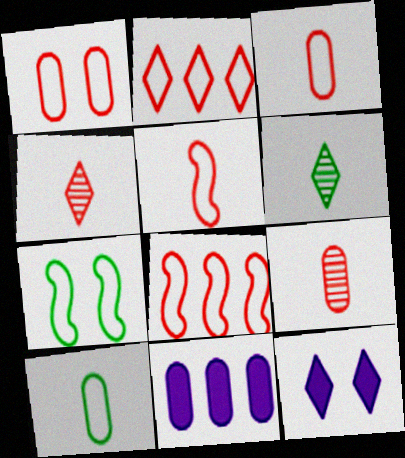[[1, 2, 5], 
[2, 6, 12], 
[4, 7, 11]]